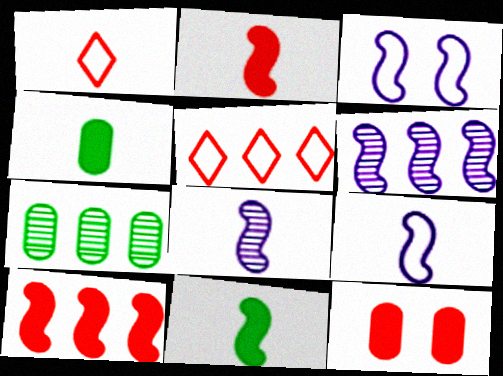[[1, 4, 8]]